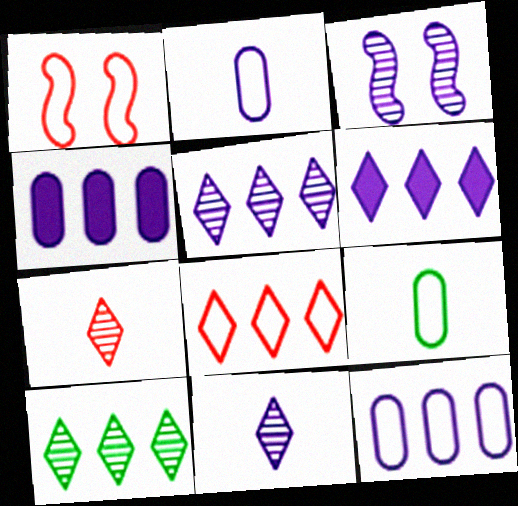[[2, 3, 6], 
[6, 8, 10]]